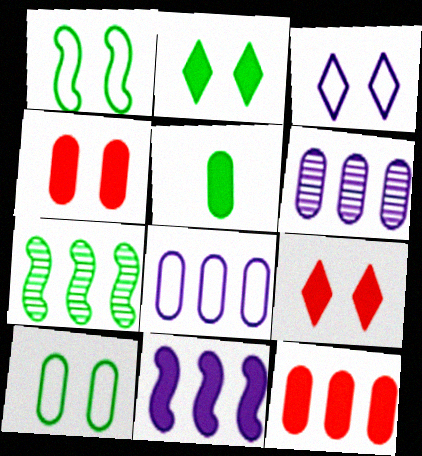[[5, 9, 11]]